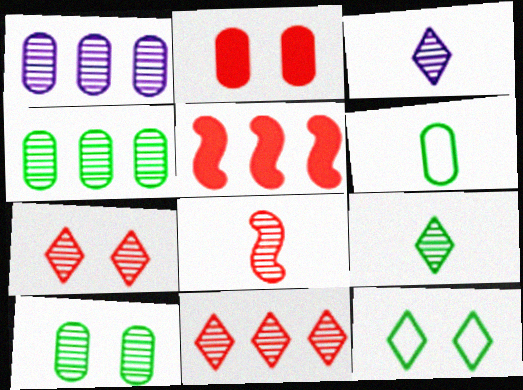[[1, 2, 6]]